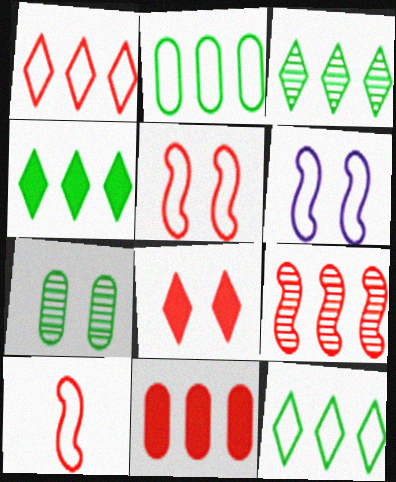[[1, 9, 11], 
[3, 4, 12], 
[6, 7, 8]]